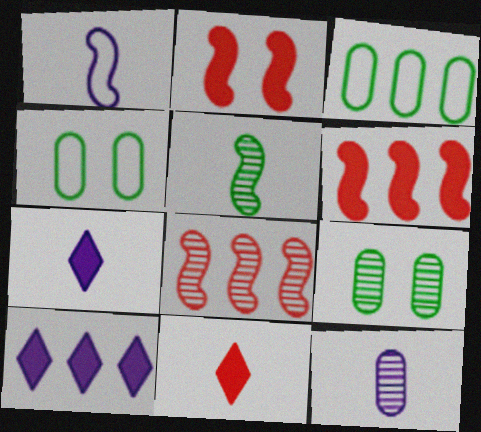[[1, 7, 12], 
[3, 8, 10], 
[4, 7, 8]]